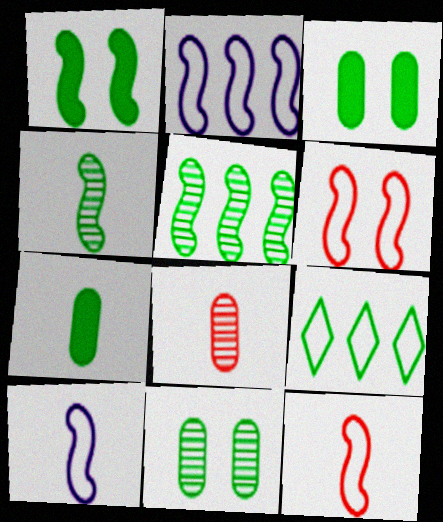[[3, 4, 9]]